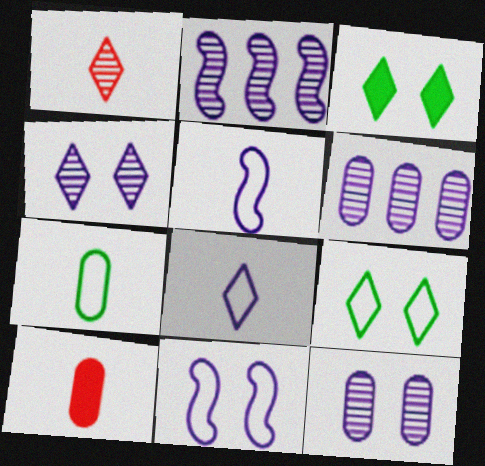[[2, 9, 10]]